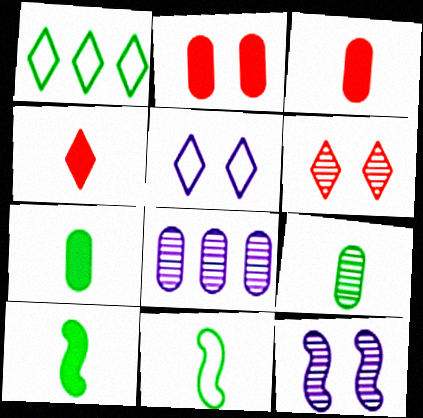[[1, 3, 12]]